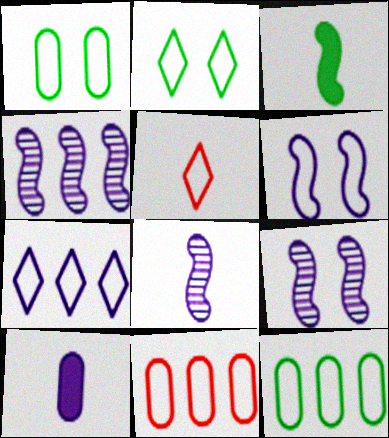[[2, 5, 7], 
[4, 8, 9], 
[5, 6, 12], 
[7, 9, 10]]